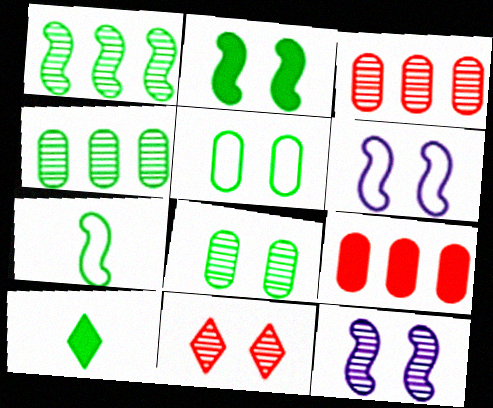[[1, 2, 7], 
[1, 5, 10], 
[3, 6, 10], 
[8, 11, 12]]